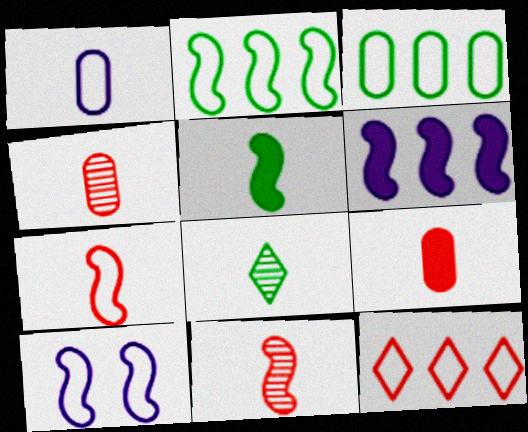[[2, 7, 10]]